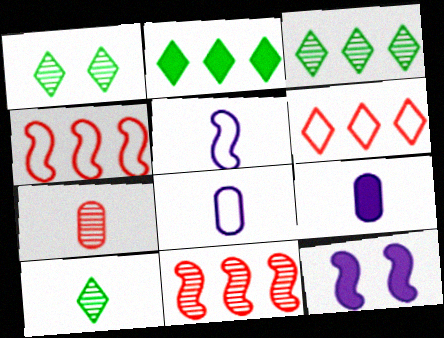[[1, 3, 10], 
[1, 4, 9]]